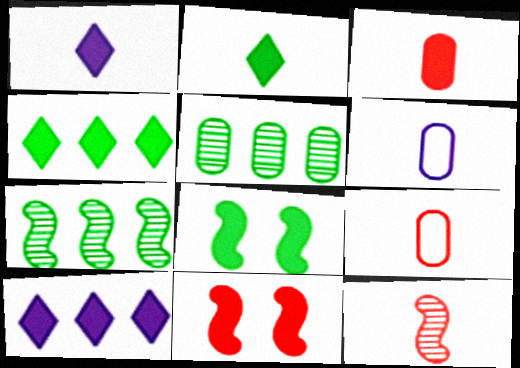[[2, 6, 12], 
[3, 8, 10]]